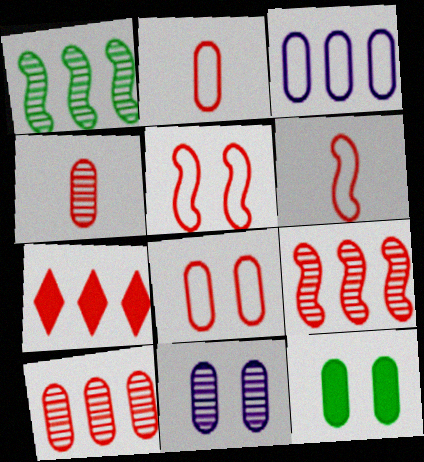[[1, 3, 7], 
[3, 4, 12], 
[4, 5, 7], 
[8, 11, 12]]